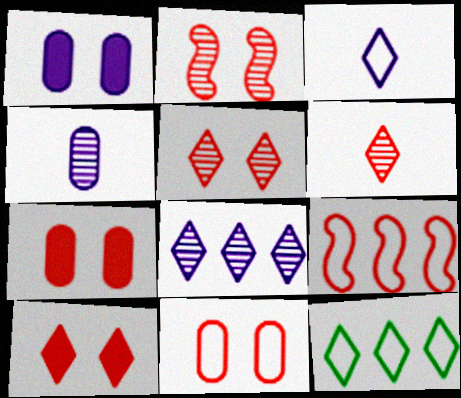[[2, 10, 11], 
[6, 7, 9]]